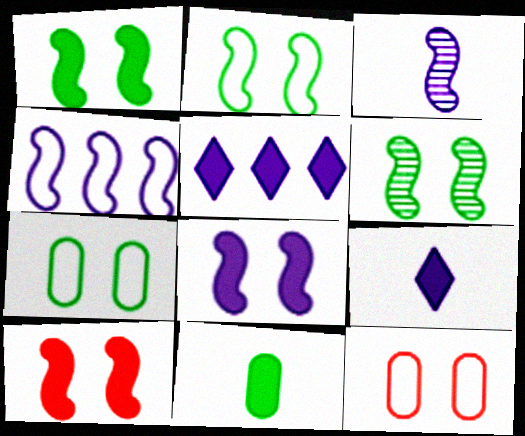[[1, 2, 6], 
[1, 8, 10], 
[3, 4, 8], 
[5, 10, 11]]